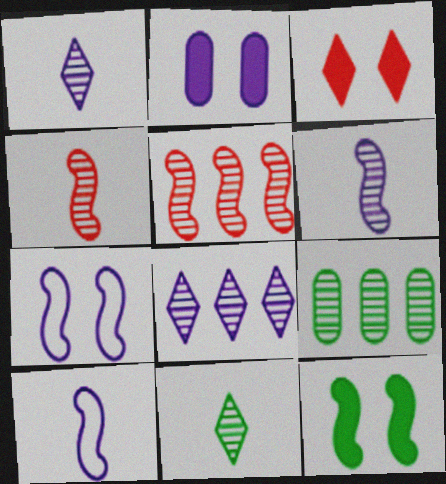[[2, 3, 12], 
[2, 8, 10], 
[3, 9, 10], 
[5, 8, 9], 
[5, 10, 12]]